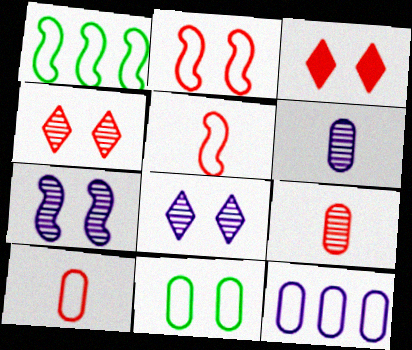[[1, 3, 6], 
[3, 7, 11], 
[10, 11, 12]]